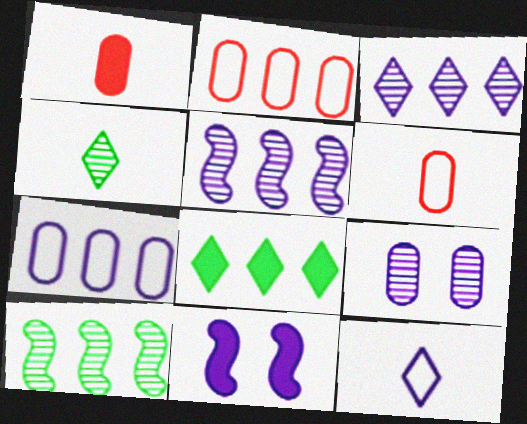[[1, 8, 11], 
[2, 4, 11], 
[2, 5, 8]]